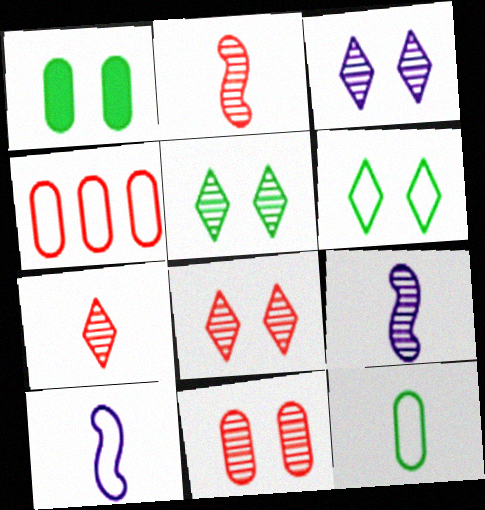[[3, 5, 8], 
[4, 6, 10]]